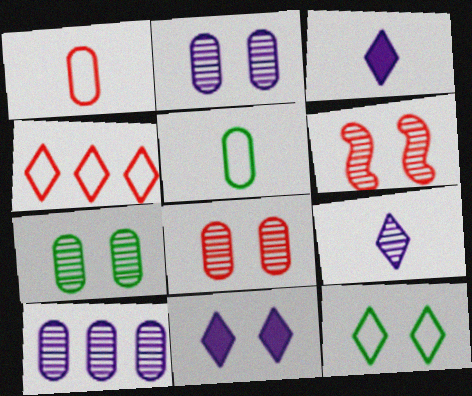[[2, 7, 8]]